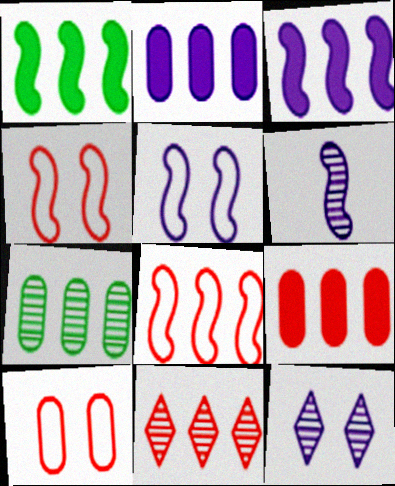[[1, 4, 6], 
[3, 5, 6], 
[8, 9, 11]]